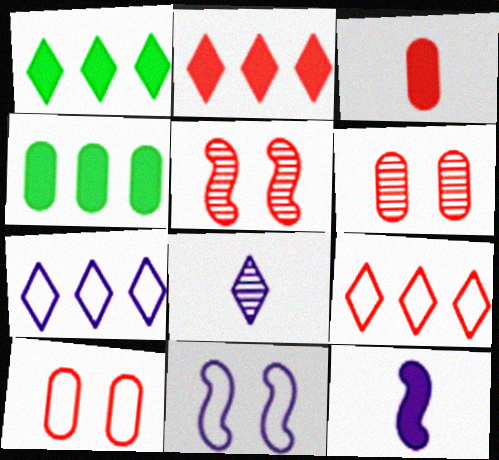[[3, 5, 9]]